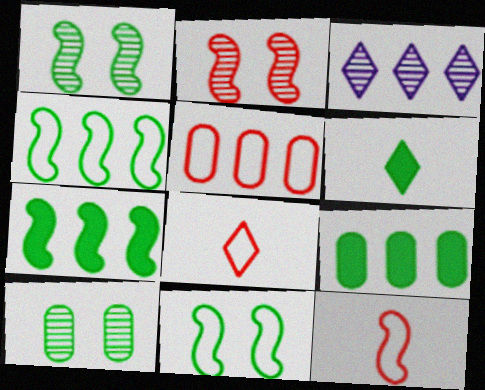[[3, 5, 7], 
[4, 6, 10]]